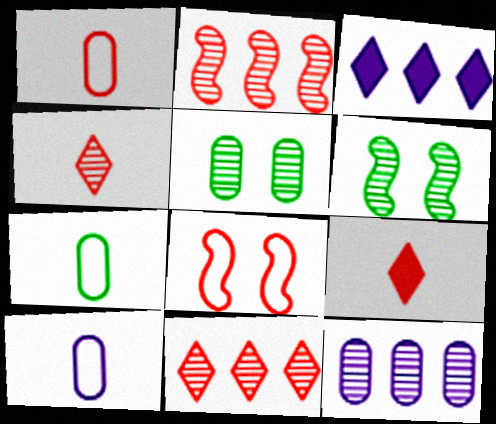[[1, 3, 6], 
[1, 7, 10], 
[4, 6, 12]]